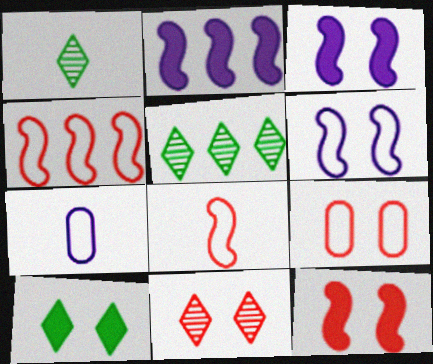[[1, 2, 9], 
[5, 7, 12], 
[9, 11, 12]]